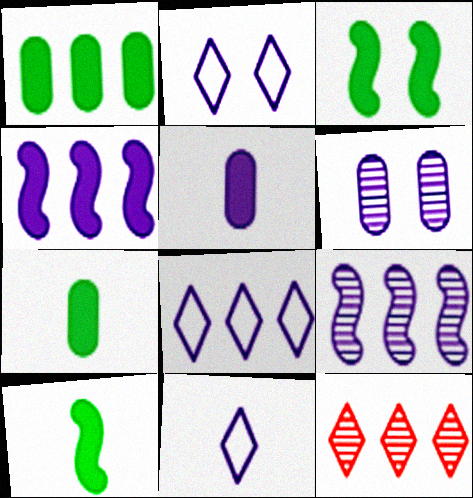[[2, 5, 9], 
[2, 8, 11], 
[4, 6, 11]]